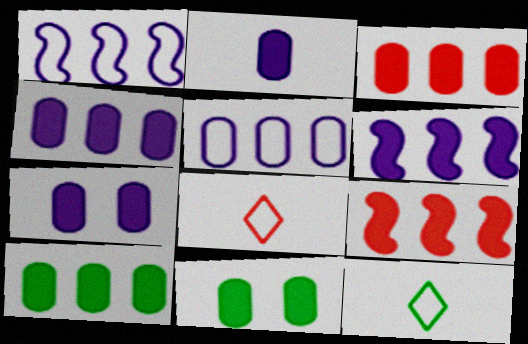[[2, 3, 11], 
[2, 4, 7], 
[3, 4, 10]]